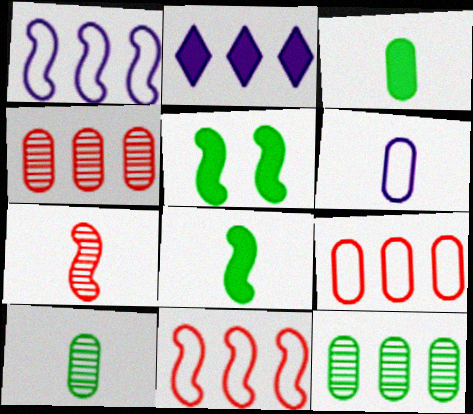[[1, 5, 7], 
[2, 11, 12]]